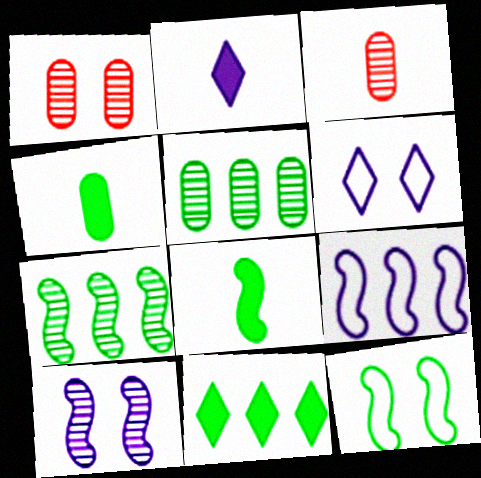[[7, 8, 12]]